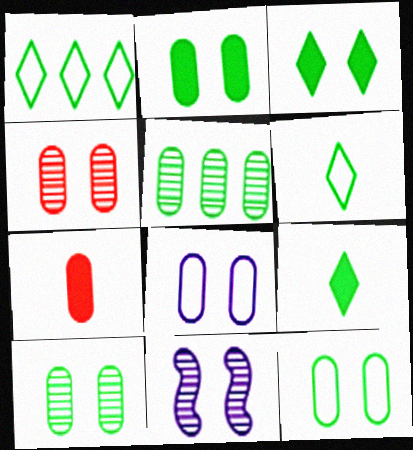[[1, 7, 11], 
[2, 4, 8], 
[2, 10, 12], 
[5, 7, 8]]